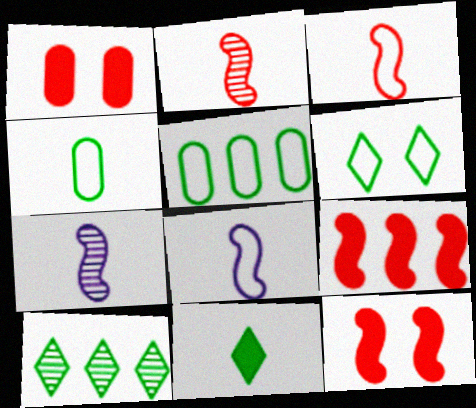[[1, 8, 10], 
[6, 10, 11]]